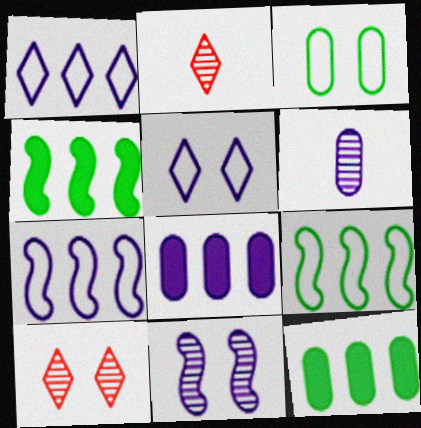[]